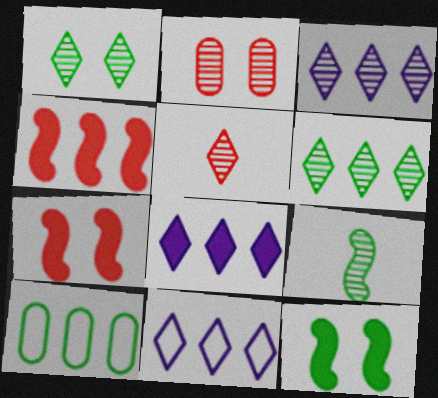[[1, 3, 5], 
[2, 3, 9], 
[3, 4, 10], 
[3, 8, 11]]